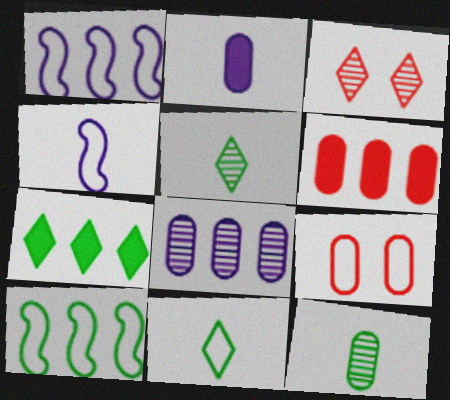[[1, 9, 11], 
[2, 3, 10]]